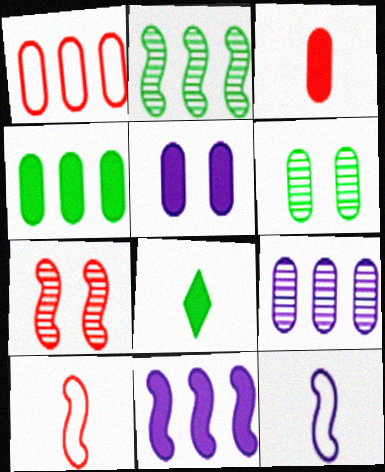[[1, 4, 9], 
[3, 4, 5]]